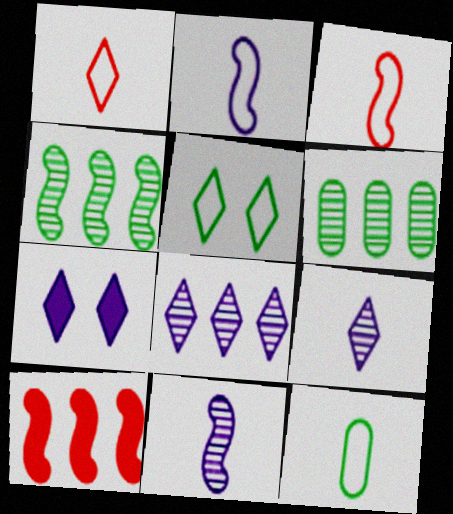[[1, 2, 12], 
[3, 6, 7]]